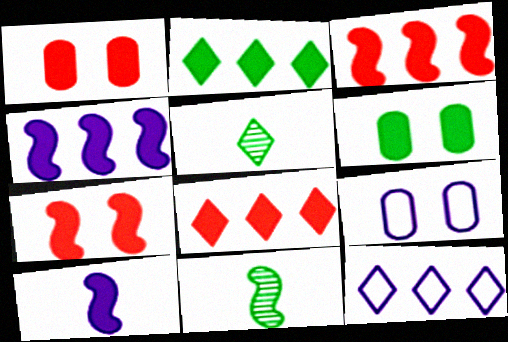[[1, 2, 10], 
[1, 11, 12], 
[3, 5, 9], 
[6, 8, 10], 
[8, 9, 11]]